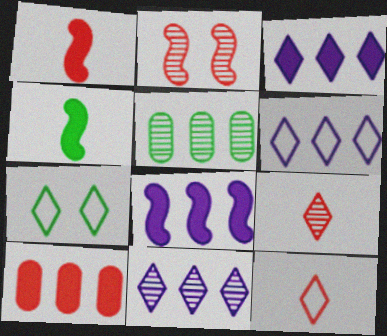[[2, 10, 12], 
[3, 6, 11], 
[3, 7, 9], 
[4, 5, 7], 
[6, 7, 12]]